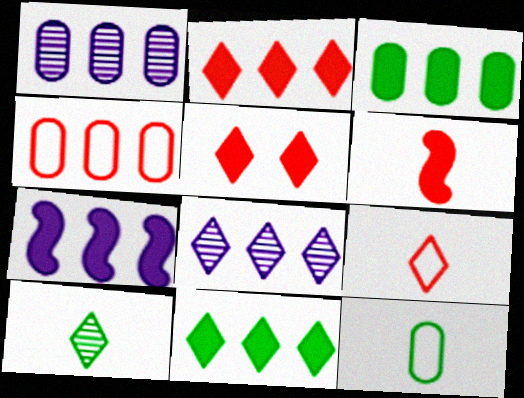[[1, 3, 4], 
[2, 3, 7]]